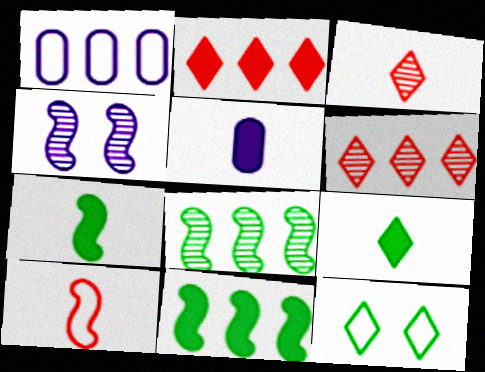[[1, 2, 8], 
[1, 6, 11], 
[1, 10, 12], 
[4, 10, 11]]